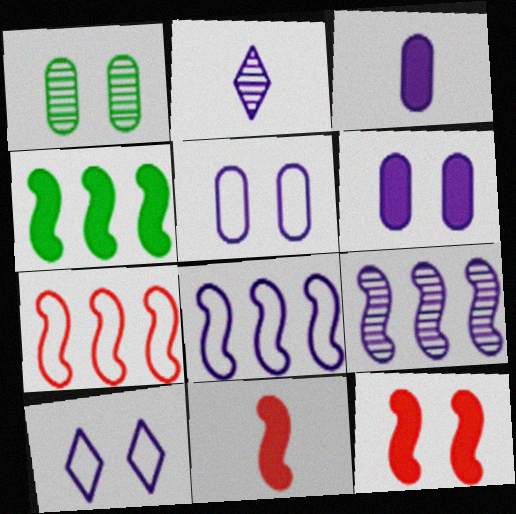[[1, 10, 12], 
[2, 6, 8], 
[3, 9, 10], 
[4, 7, 9]]